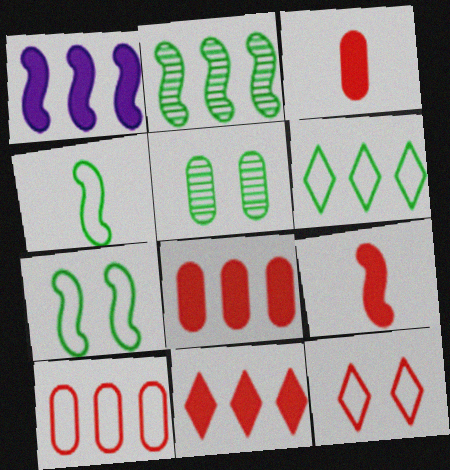[]